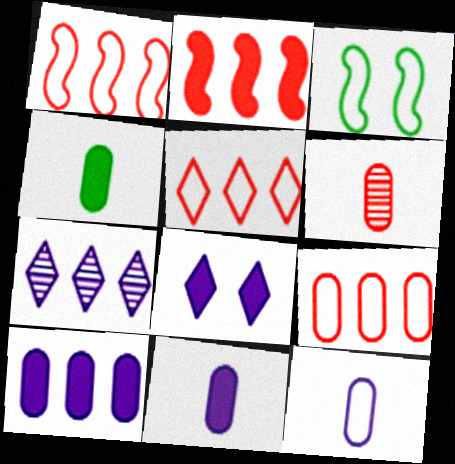[[1, 5, 9], 
[2, 4, 8], 
[3, 5, 12], 
[4, 6, 12]]